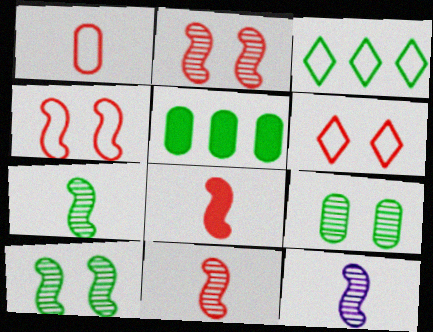[[5, 6, 12], 
[7, 11, 12]]